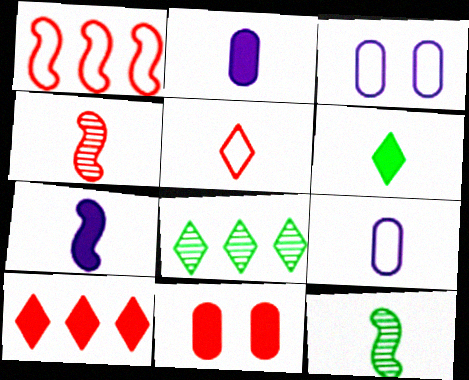[[2, 5, 12], 
[3, 10, 12], 
[4, 6, 9]]